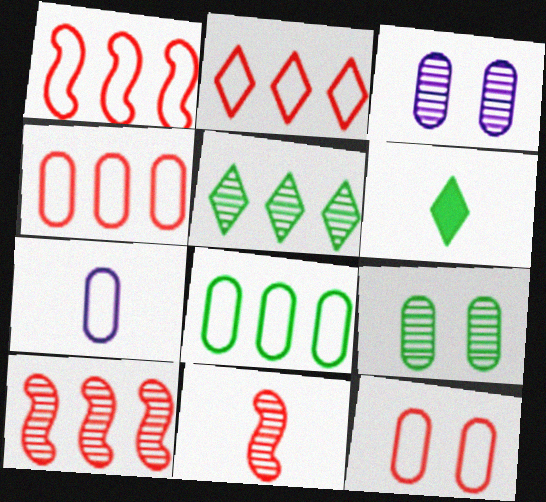[[1, 2, 4], 
[1, 3, 6], 
[3, 5, 11], 
[6, 7, 11], 
[7, 8, 12]]